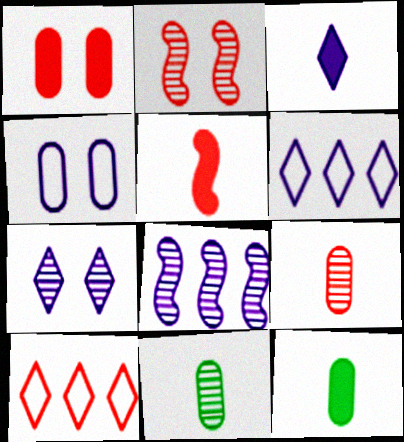[[2, 6, 12], 
[3, 4, 8], 
[3, 5, 12], 
[3, 6, 7]]